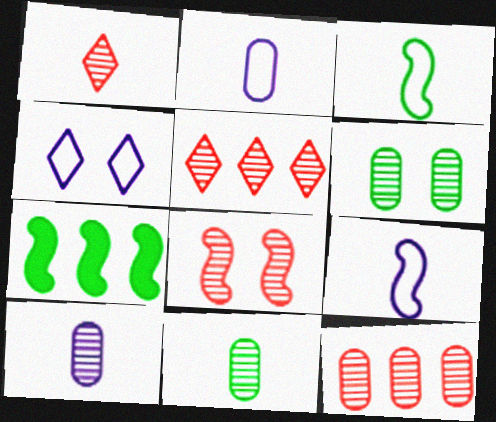[[1, 8, 12], 
[6, 10, 12], 
[7, 8, 9]]